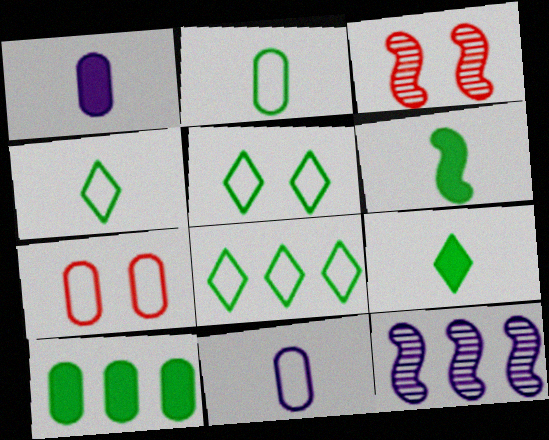[[1, 3, 8], 
[4, 5, 8], 
[7, 9, 12]]